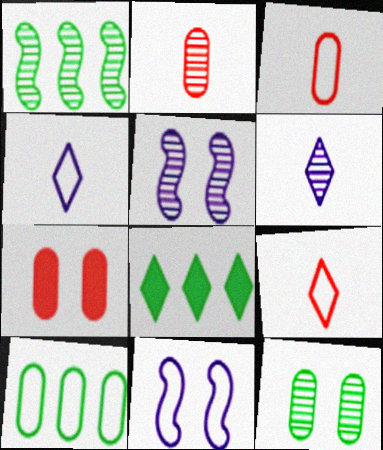[[1, 4, 7], 
[1, 8, 10], 
[2, 8, 11], 
[3, 5, 8], 
[9, 10, 11]]